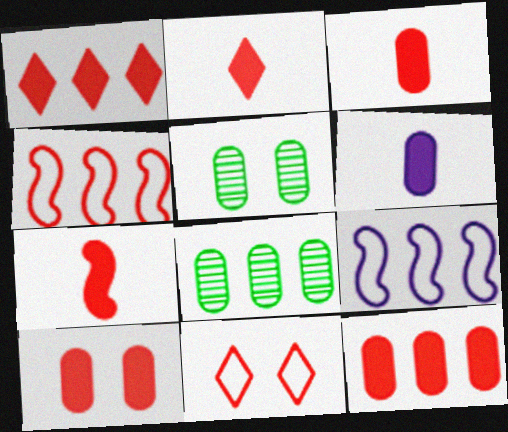[[1, 7, 10], 
[1, 8, 9], 
[2, 3, 7], 
[2, 5, 9], 
[3, 10, 12]]